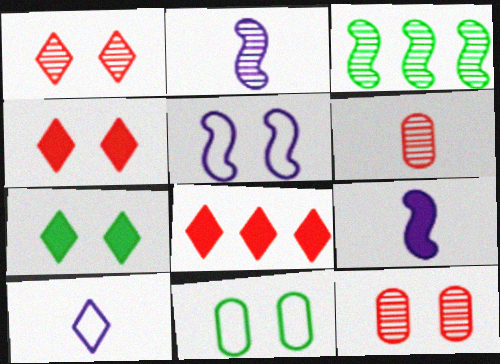[[2, 8, 11], 
[5, 7, 12]]